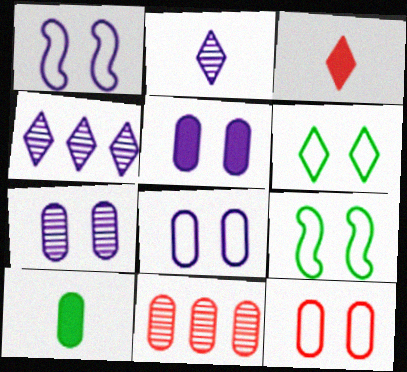[[1, 6, 12], 
[3, 4, 6], 
[5, 7, 8], 
[8, 10, 11]]